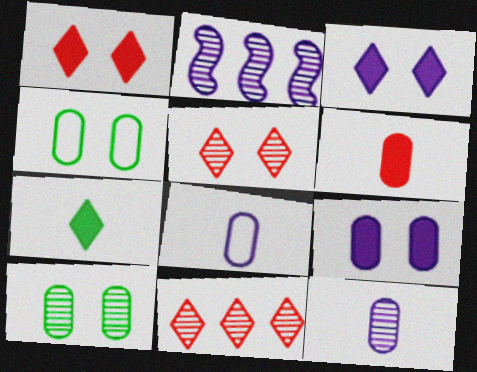[[2, 3, 8]]